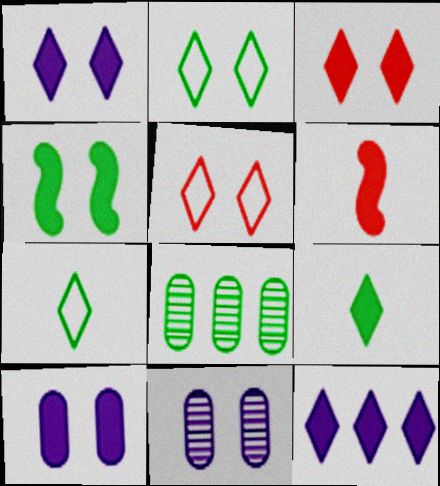[[3, 4, 10], 
[3, 9, 12], 
[4, 5, 11], 
[4, 7, 8]]